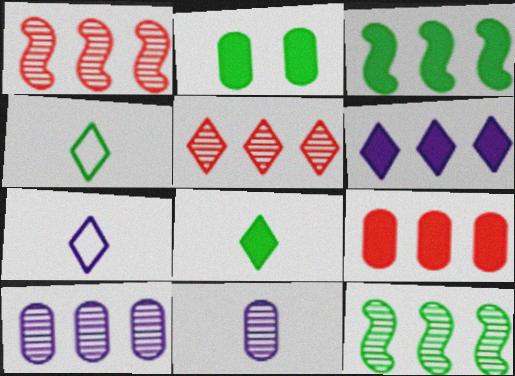[[1, 2, 7], 
[2, 3, 8], 
[2, 4, 12], 
[3, 6, 9], 
[5, 10, 12]]